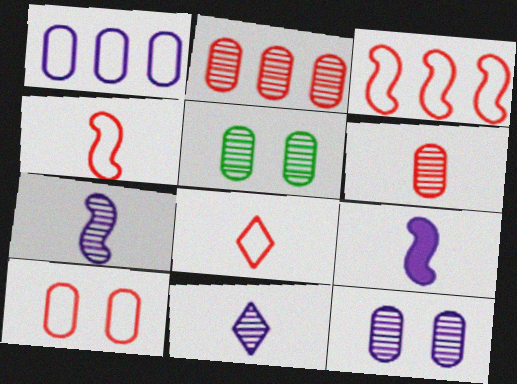[[3, 8, 10]]